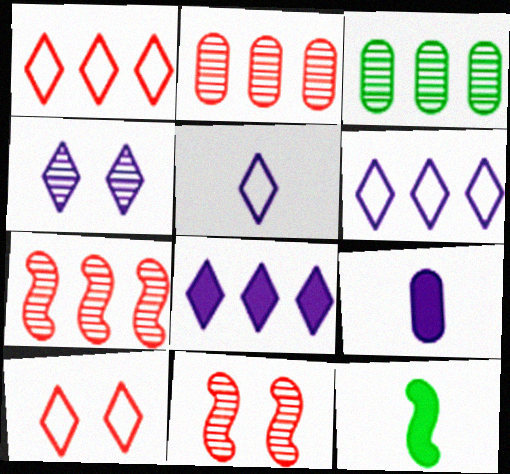[[4, 5, 8]]